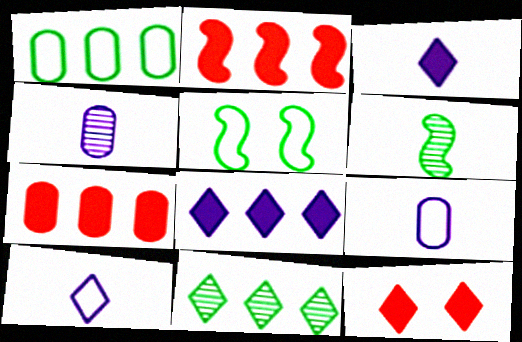[[10, 11, 12]]